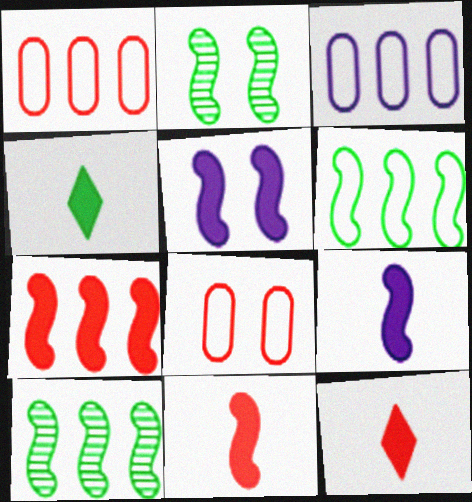[[2, 3, 12]]